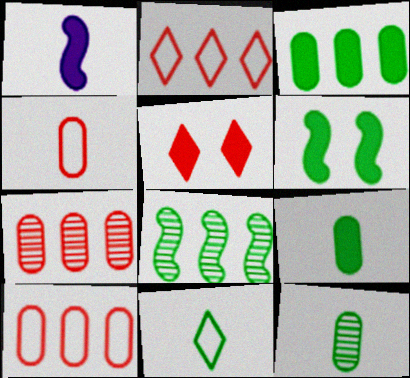[[1, 3, 5]]